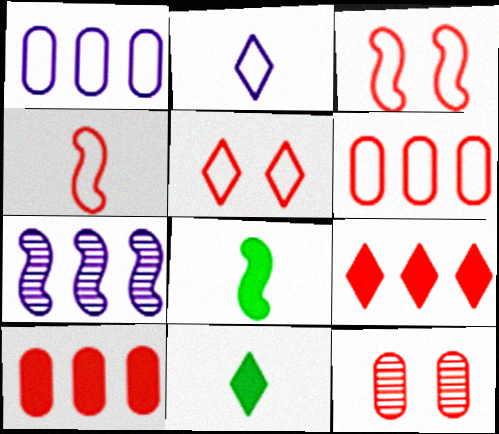[[3, 7, 8], 
[4, 5, 6], 
[4, 9, 12]]